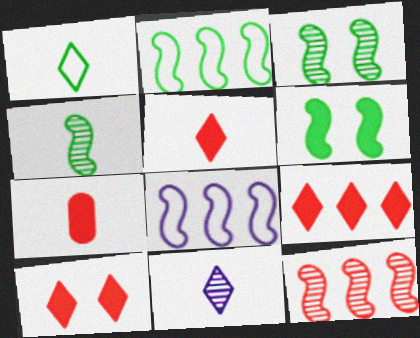[[1, 5, 11], 
[2, 4, 6], 
[5, 9, 10]]